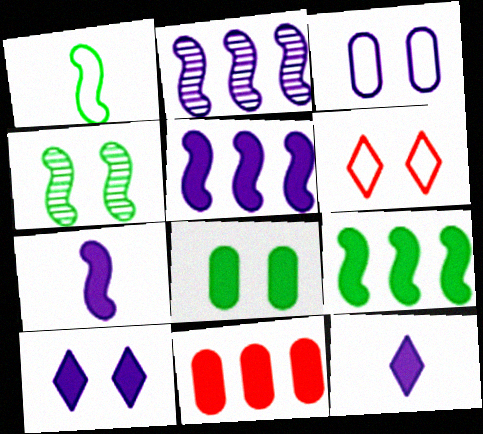[[1, 4, 9], 
[2, 3, 12]]